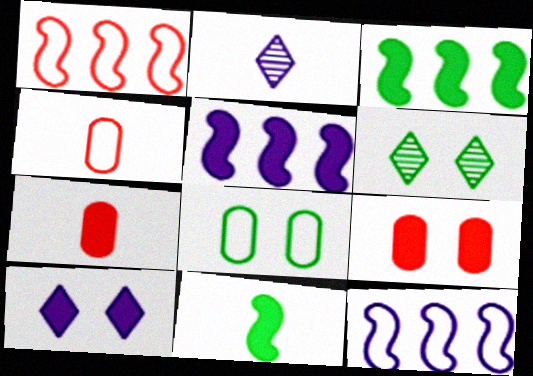[[2, 4, 11], 
[3, 7, 10], 
[4, 5, 6], 
[6, 7, 12]]